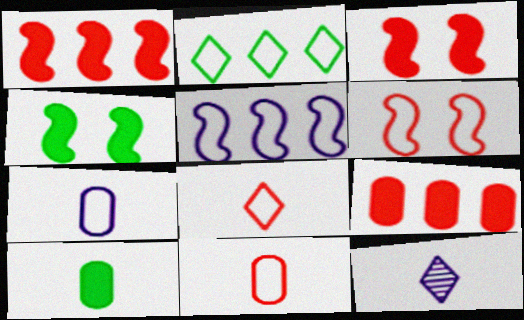[[2, 6, 7]]